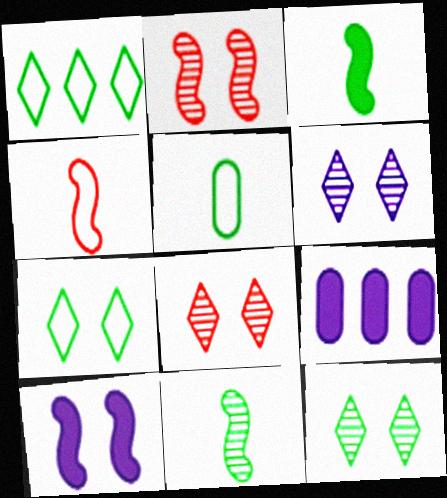[[4, 9, 12], 
[6, 8, 12]]